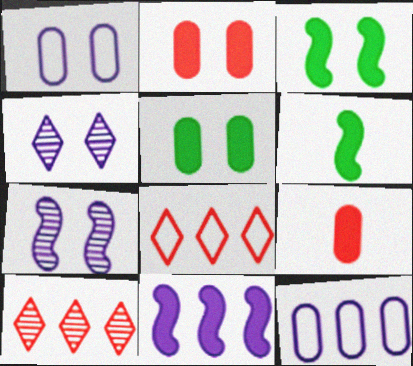[[1, 6, 10]]